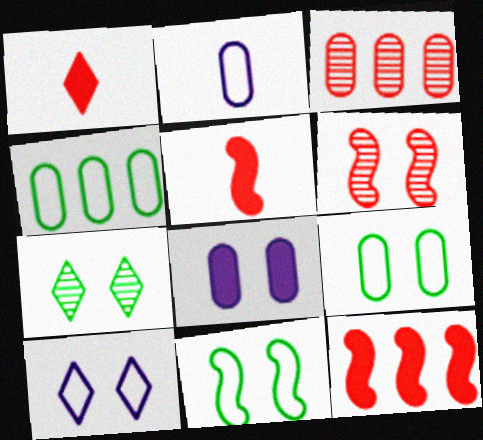[[2, 7, 12]]